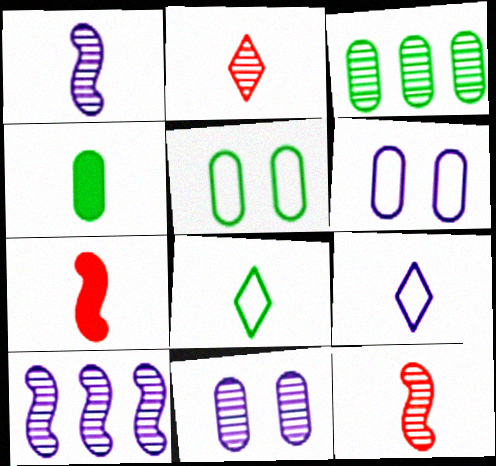[[3, 4, 5], 
[4, 9, 12]]